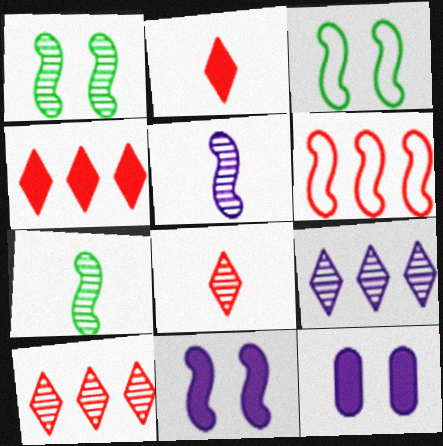[[6, 7, 11]]